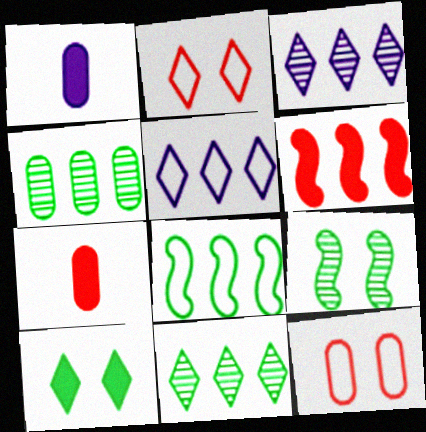[[1, 4, 12], 
[1, 6, 10], 
[4, 5, 6], 
[5, 7, 9]]